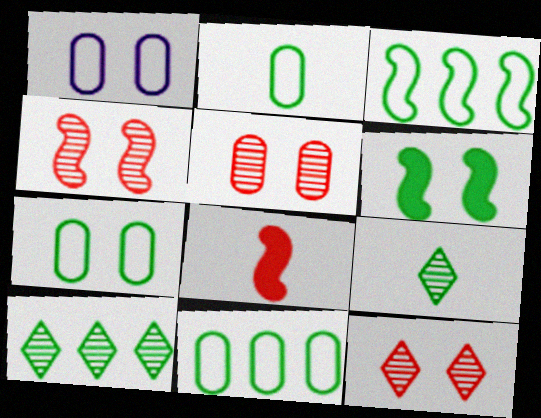[[1, 6, 12], 
[1, 8, 10], 
[2, 6, 10], 
[2, 7, 11], 
[4, 5, 12], 
[6, 9, 11]]